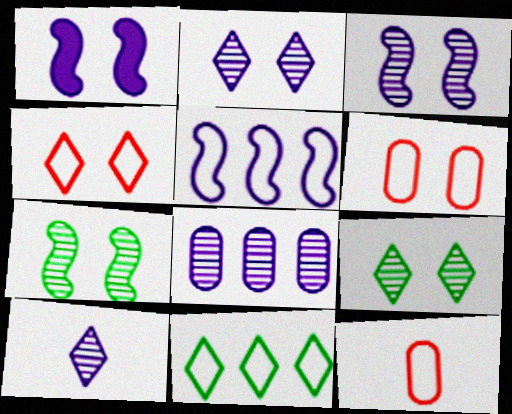[[1, 6, 9], 
[3, 8, 10]]